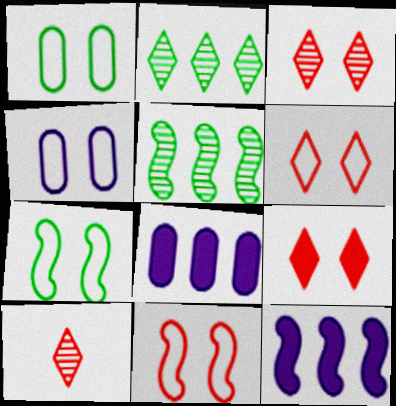[[1, 10, 12], 
[3, 6, 9], 
[4, 6, 7], 
[7, 8, 10]]